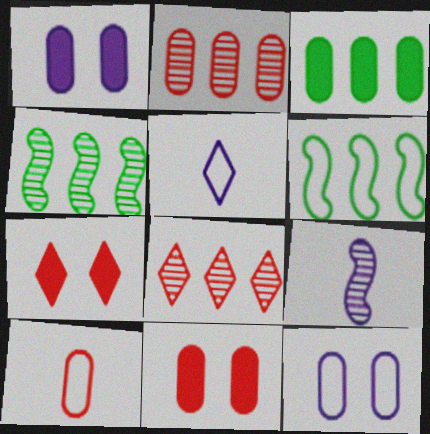[[2, 10, 11], 
[4, 5, 11]]